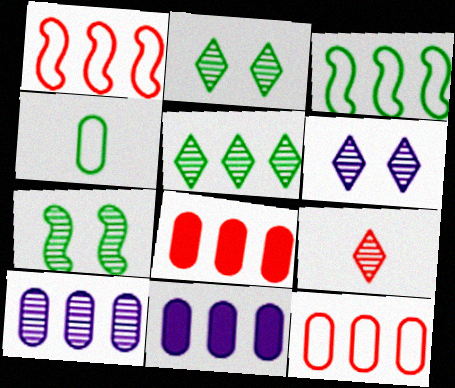[[1, 5, 11], 
[5, 6, 9], 
[7, 9, 10]]